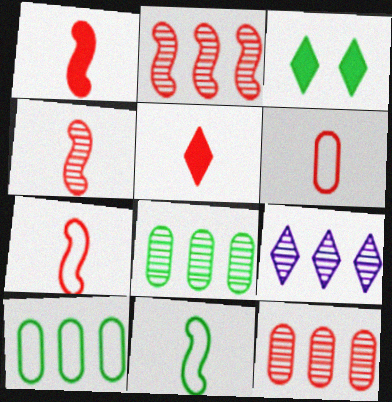[[1, 4, 7], 
[2, 8, 9], 
[3, 8, 11], 
[4, 5, 6]]